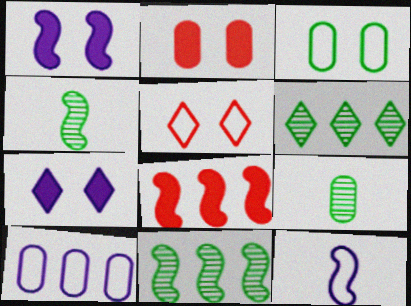[[2, 6, 12], 
[2, 9, 10], 
[6, 8, 10]]